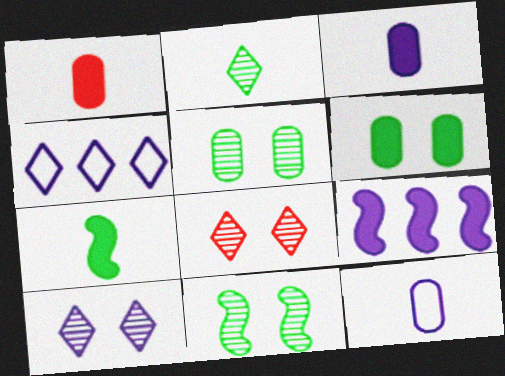[[1, 4, 11], 
[9, 10, 12]]